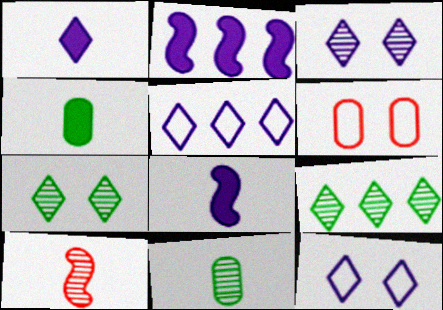[[1, 3, 5], 
[6, 8, 9]]